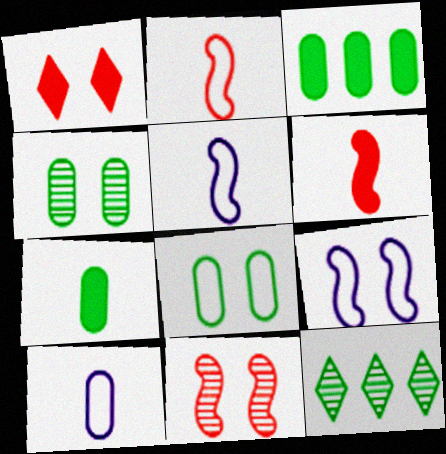[[1, 4, 9]]